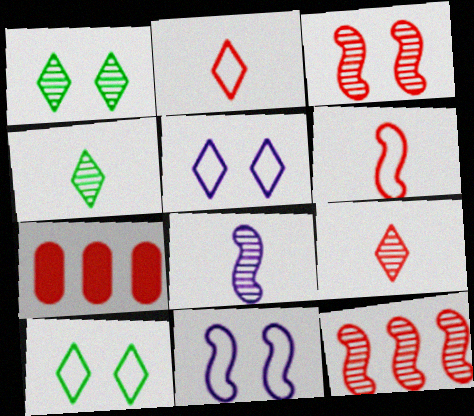[[2, 3, 7], 
[4, 7, 11], 
[7, 8, 10]]